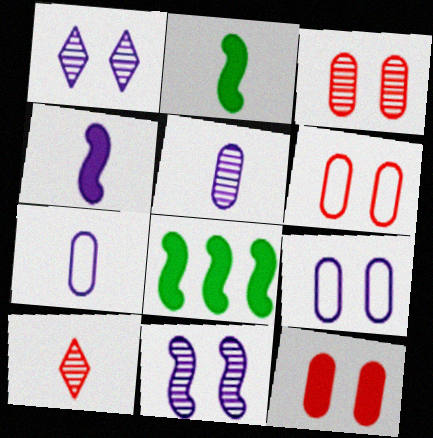[[2, 7, 10], 
[3, 6, 12], 
[8, 9, 10]]